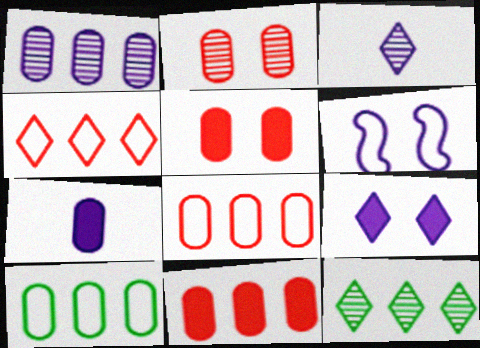[[1, 10, 11], 
[2, 7, 10]]